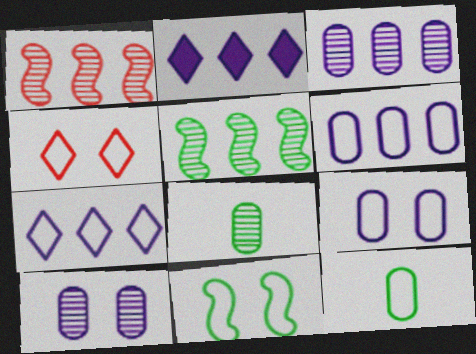[[4, 9, 11]]